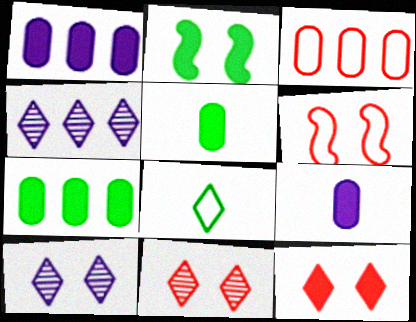[[4, 5, 6], 
[4, 8, 12]]